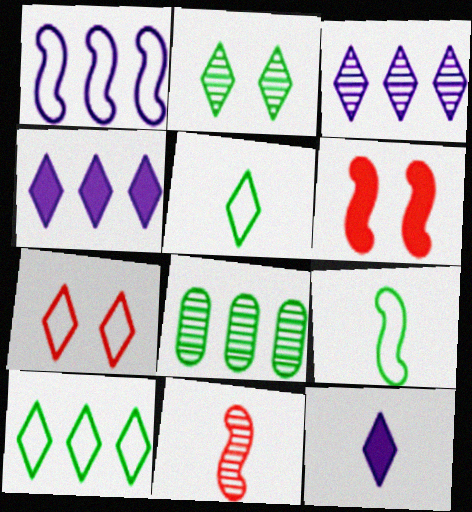[]